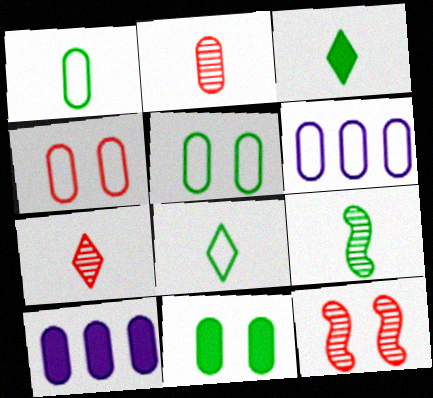[[1, 3, 9], 
[1, 4, 6], 
[2, 5, 10], 
[2, 6, 11], 
[3, 6, 12], 
[8, 10, 12]]